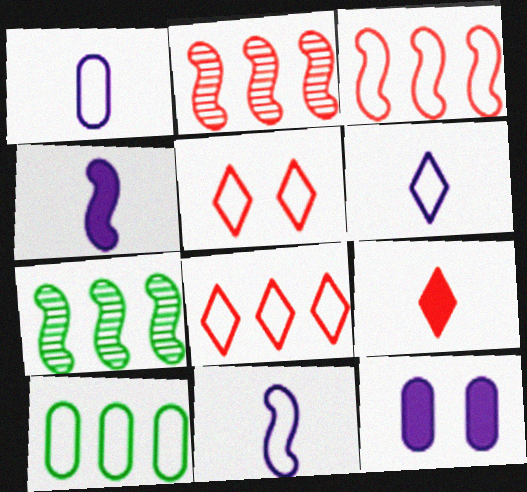[[1, 6, 11], 
[5, 10, 11]]